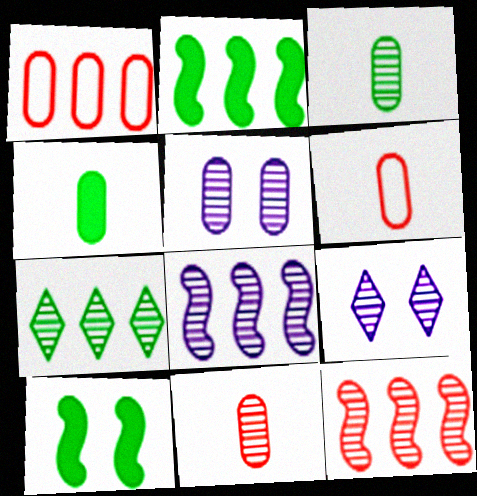[[1, 4, 5], 
[2, 6, 9], 
[3, 9, 12]]